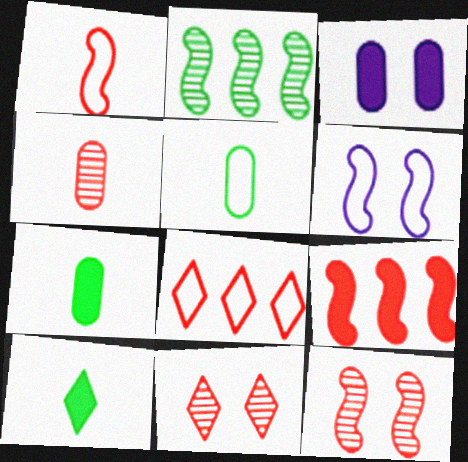[[1, 9, 12], 
[3, 9, 10], 
[5, 6, 8]]